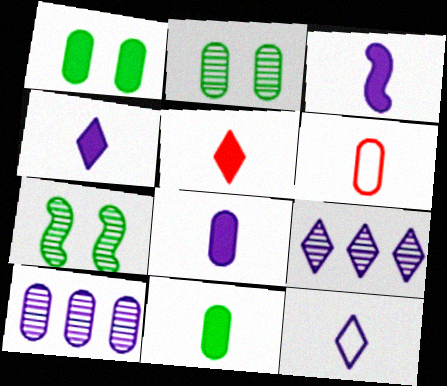[[1, 6, 10], 
[3, 4, 8], 
[3, 5, 11]]